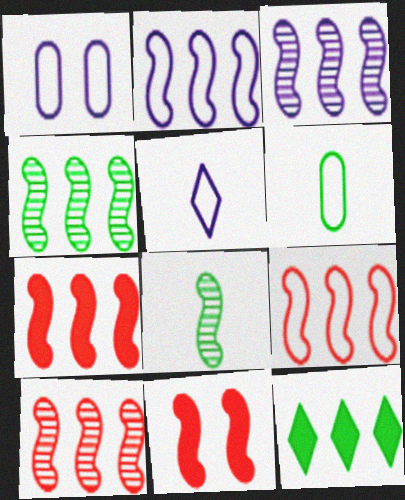[[1, 2, 5], 
[2, 4, 7], 
[2, 8, 11], 
[3, 4, 10], 
[7, 9, 10]]